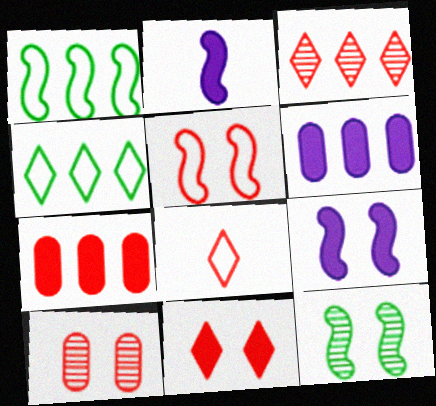[[1, 3, 6], 
[2, 4, 10], 
[3, 8, 11], 
[5, 9, 12], 
[5, 10, 11], 
[6, 8, 12]]